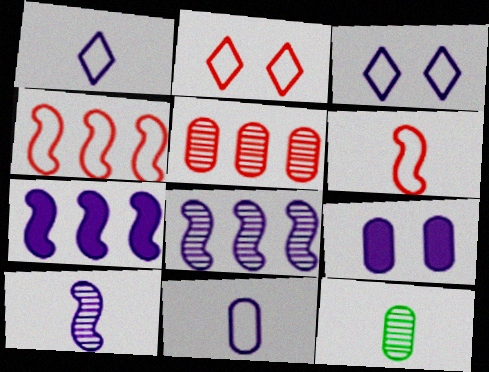[[1, 8, 9], 
[2, 7, 12]]